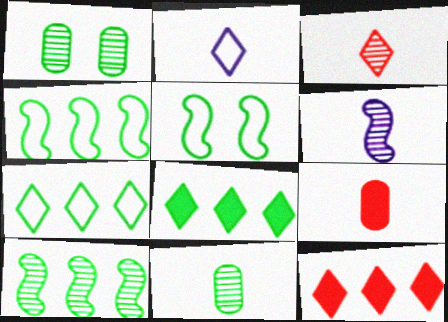[[3, 6, 11], 
[5, 8, 11]]